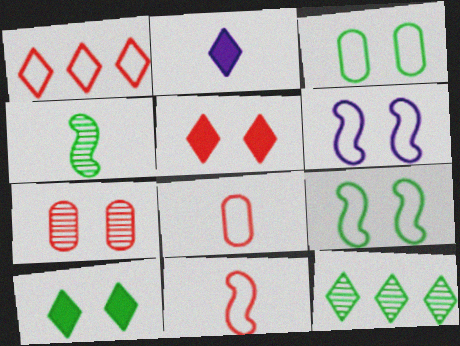[[2, 4, 8], 
[6, 7, 10]]